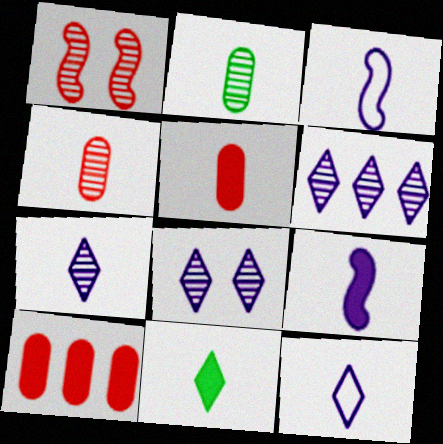[[1, 2, 6], 
[3, 4, 11], 
[5, 9, 11], 
[6, 7, 8]]